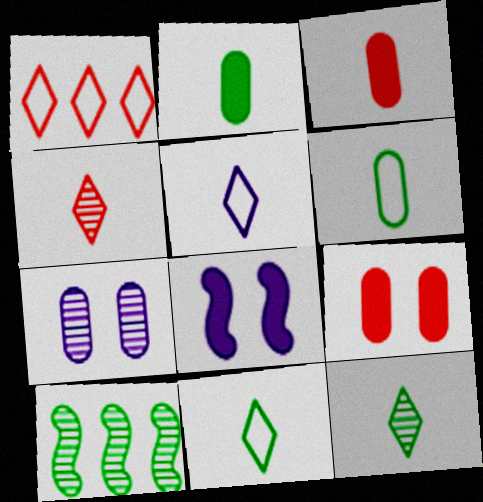[[4, 7, 10], 
[5, 9, 10]]